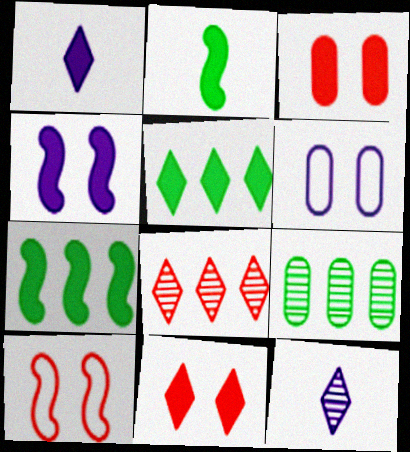[[1, 3, 7], 
[1, 5, 11], 
[1, 9, 10], 
[2, 6, 8]]